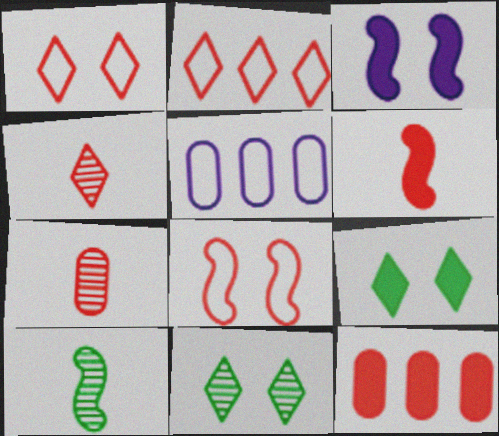[[4, 8, 12], 
[5, 6, 11]]